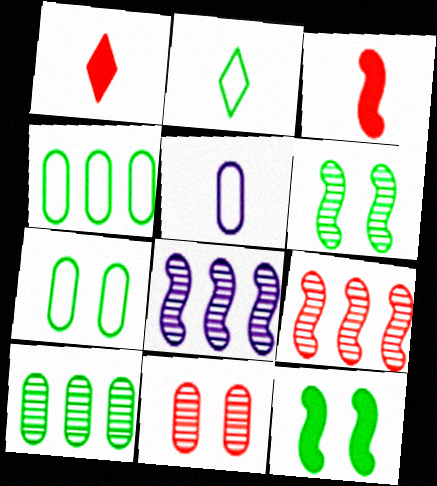[[1, 7, 8], 
[2, 10, 12]]